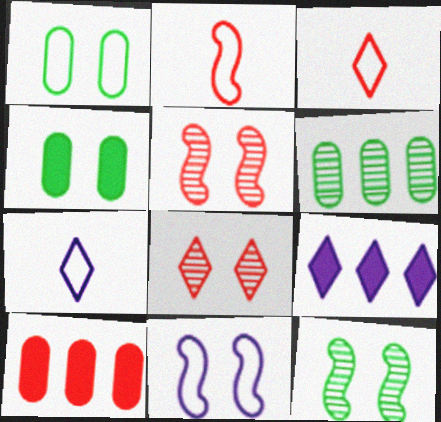[[2, 8, 10], 
[3, 5, 10], 
[4, 8, 11], 
[7, 10, 12]]